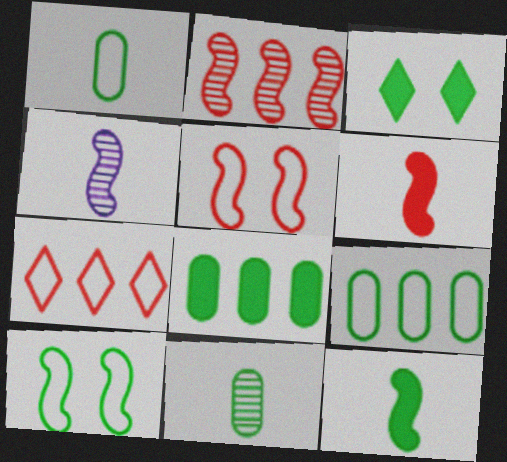[[2, 5, 6], 
[3, 8, 12]]